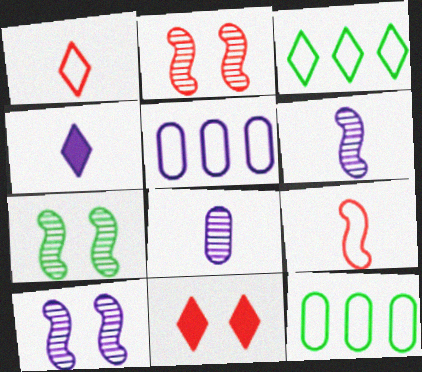[[2, 4, 12], 
[2, 7, 10], 
[4, 5, 10], 
[6, 11, 12]]